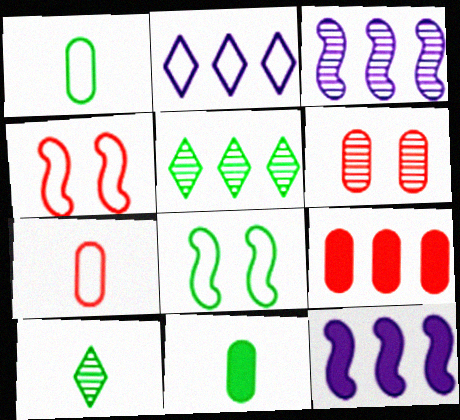[[1, 2, 4], 
[2, 7, 8], 
[3, 6, 10], 
[5, 8, 11], 
[6, 7, 9]]